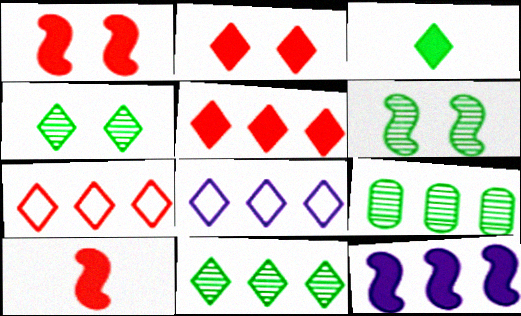[[5, 8, 11], 
[7, 9, 12]]